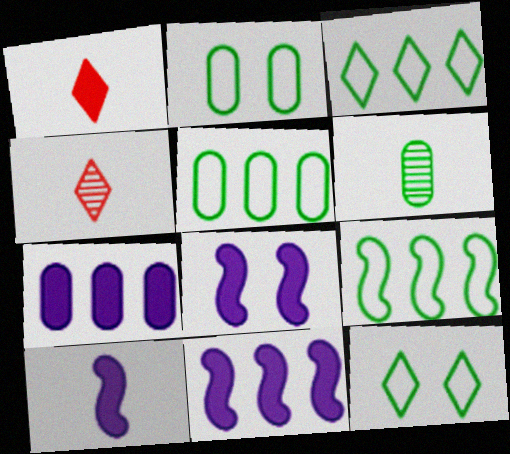[[2, 4, 11], 
[3, 5, 9], 
[4, 5, 8], 
[8, 10, 11]]